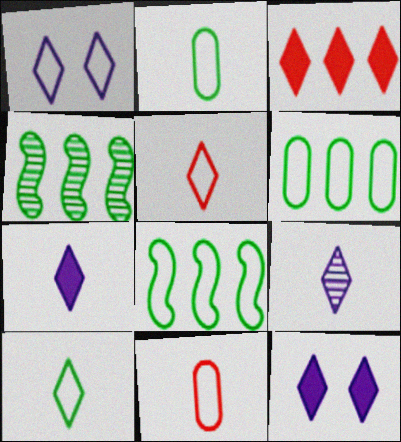[[1, 8, 11], 
[4, 11, 12]]